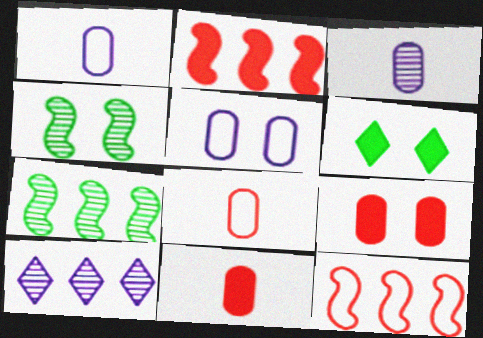[[3, 6, 12]]